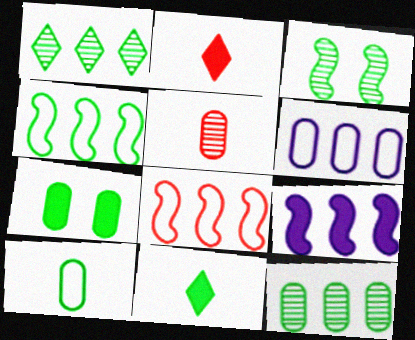[[2, 3, 6], 
[2, 7, 9], 
[5, 6, 7], 
[7, 10, 12]]